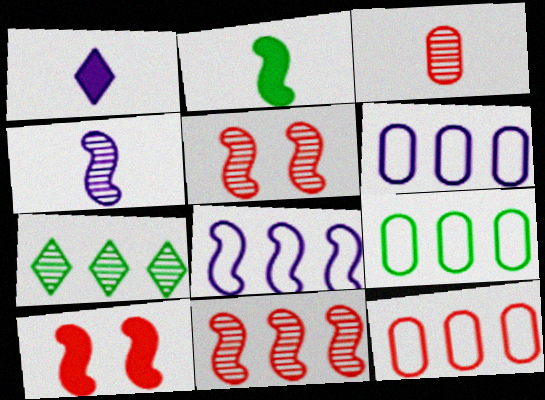[[1, 5, 9], 
[2, 5, 8], 
[6, 9, 12]]